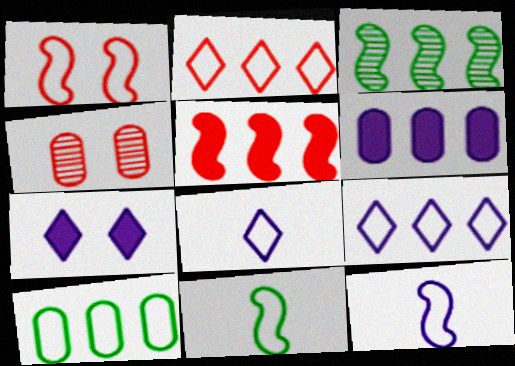[[1, 8, 10], 
[2, 3, 6]]